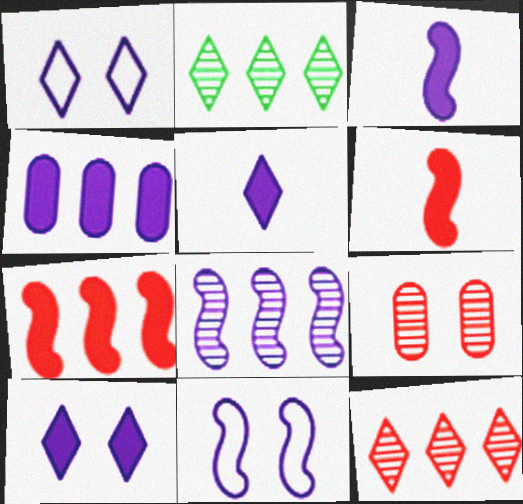[[3, 4, 10], 
[3, 8, 11]]